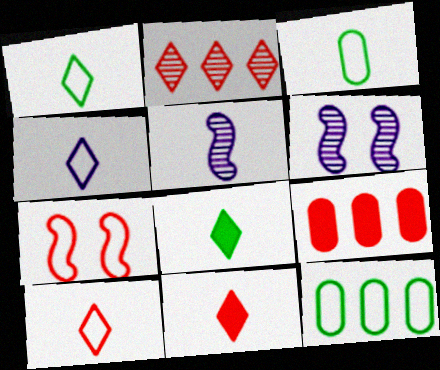[[1, 4, 10], 
[1, 6, 9], 
[3, 5, 11], 
[4, 7, 12], 
[6, 11, 12]]